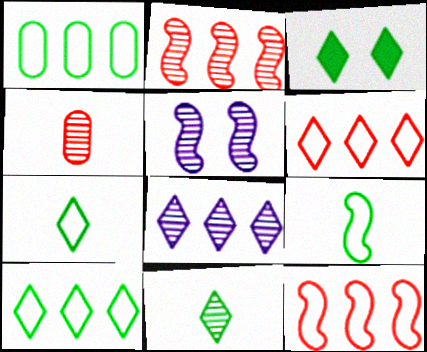[[3, 10, 11]]